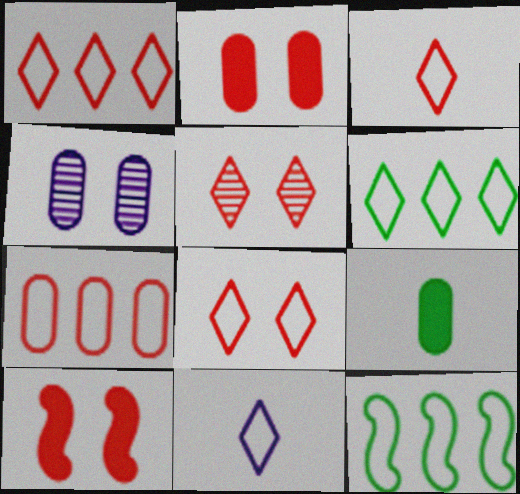[[1, 3, 8], 
[4, 7, 9], 
[6, 8, 11]]